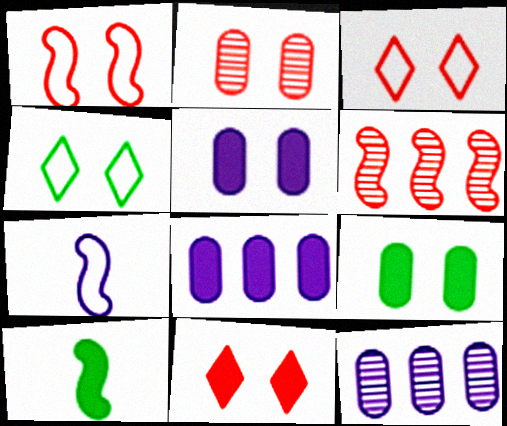[[1, 2, 11], 
[3, 10, 12], 
[8, 10, 11]]